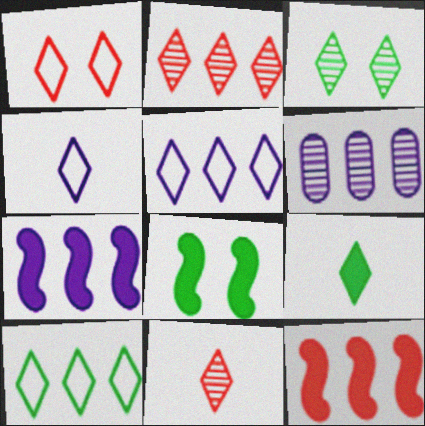[[1, 4, 10], 
[3, 9, 10], 
[4, 9, 11], 
[5, 6, 7], 
[6, 10, 12]]